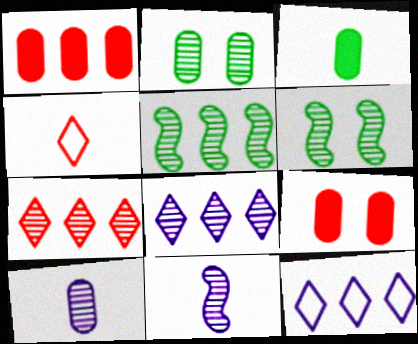[[1, 5, 12], 
[2, 7, 11], 
[3, 4, 11], 
[6, 7, 10]]